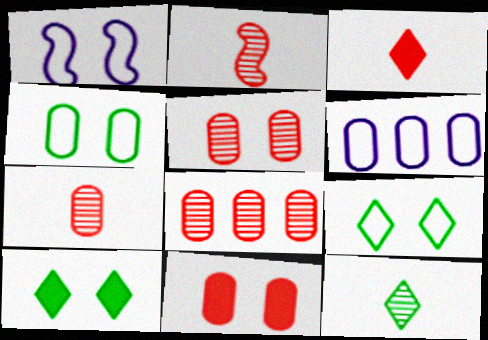[[1, 5, 10], 
[2, 6, 10], 
[5, 7, 8]]